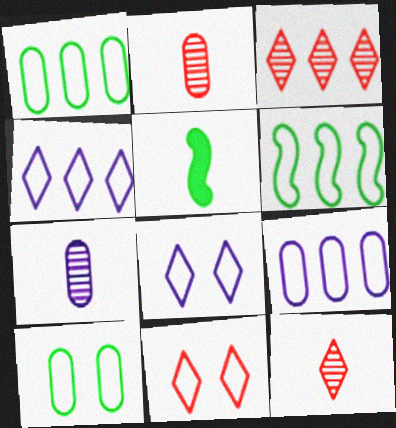[]